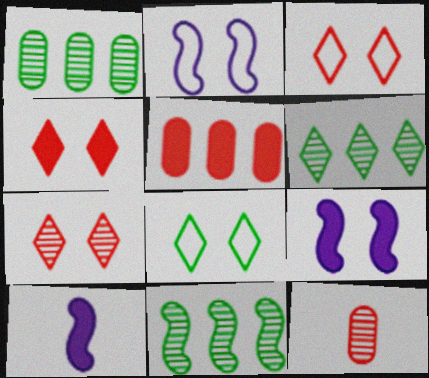[[1, 3, 10], 
[1, 6, 11], 
[3, 4, 7]]